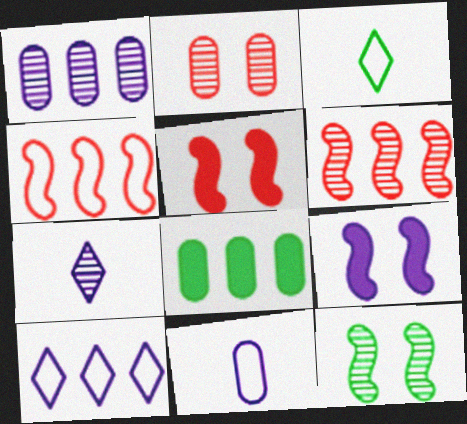[[1, 3, 5], 
[2, 8, 11], 
[3, 8, 12], 
[6, 8, 10]]